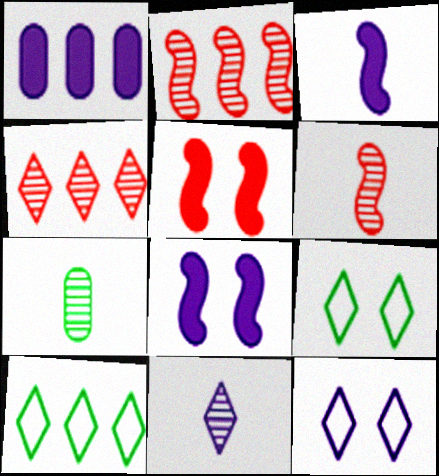[[1, 2, 10], 
[1, 6, 9], 
[6, 7, 11]]